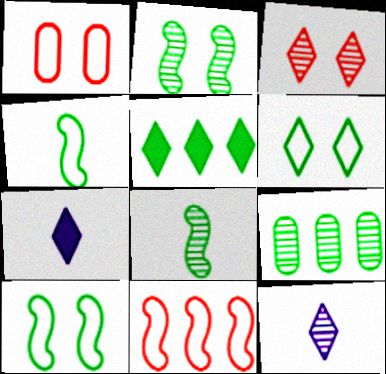[]